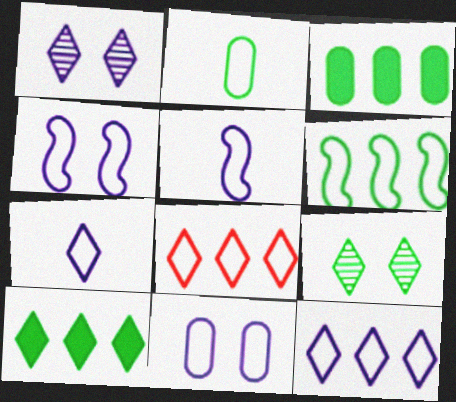[[2, 4, 8], 
[5, 11, 12]]